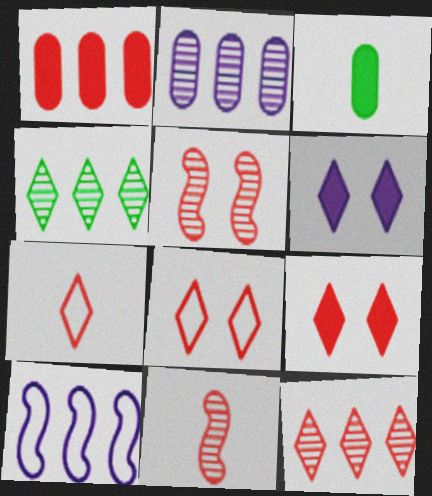[[1, 4, 10], 
[1, 5, 7], 
[1, 8, 11], 
[4, 6, 7], 
[7, 9, 12]]